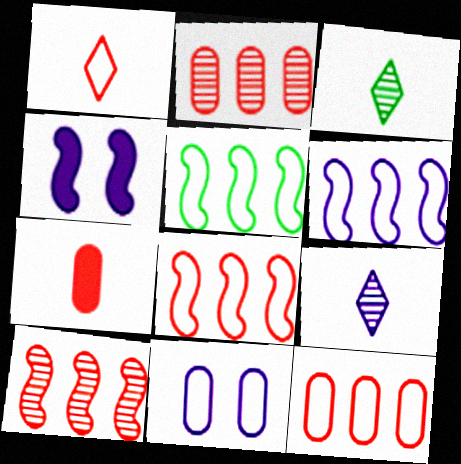[[1, 5, 11], 
[3, 4, 12], 
[5, 6, 8]]